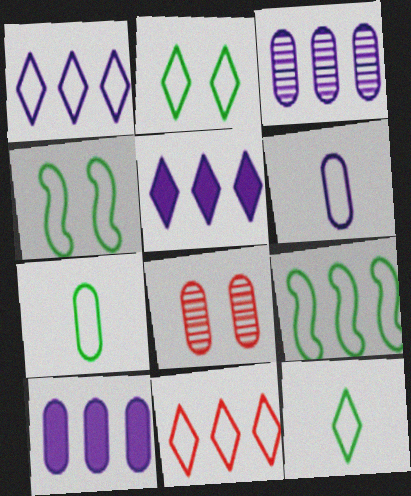[[2, 7, 9], 
[4, 6, 11], 
[7, 8, 10]]